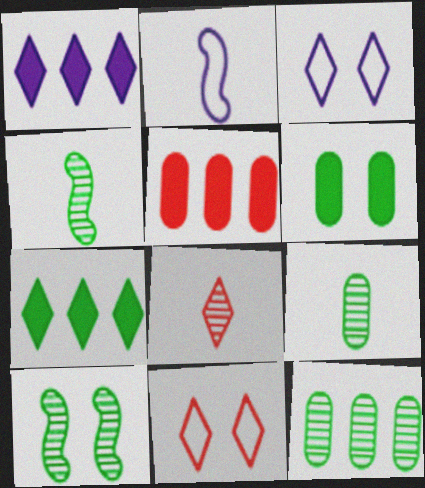[[3, 4, 5], 
[3, 7, 8]]